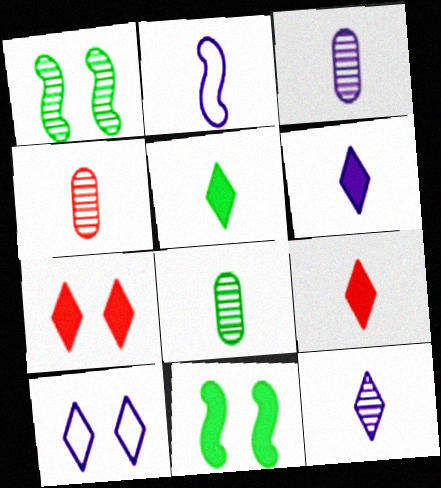[[2, 3, 6], 
[2, 4, 5], 
[2, 8, 9], 
[3, 4, 8], 
[5, 6, 9]]